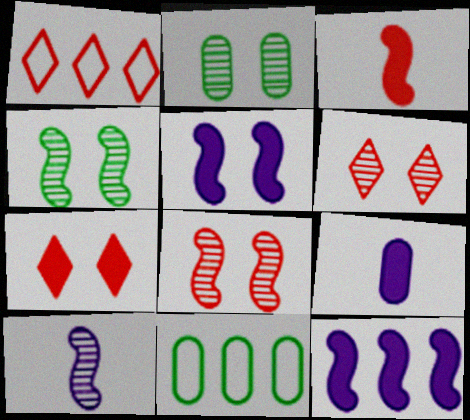[[1, 4, 9], 
[7, 10, 11]]